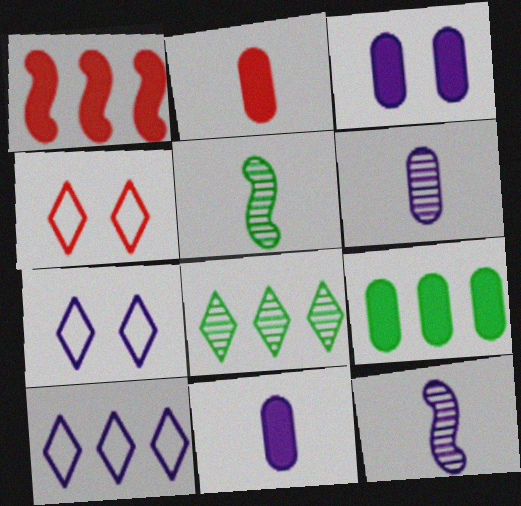[[2, 3, 9], 
[3, 10, 12], 
[4, 9, 12]]